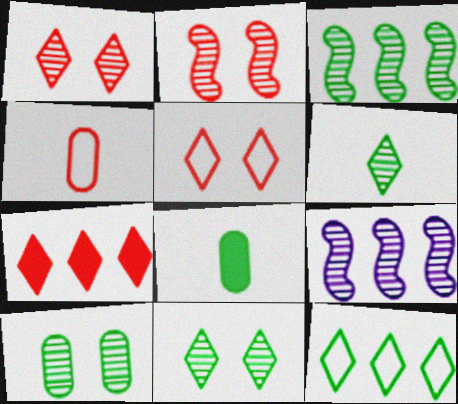[[2, 4, 7], 
[3, 6, 10], 
[5, 8, 9]]